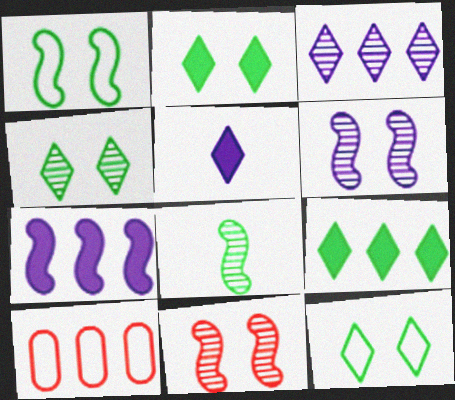[[2, 4, 12]]